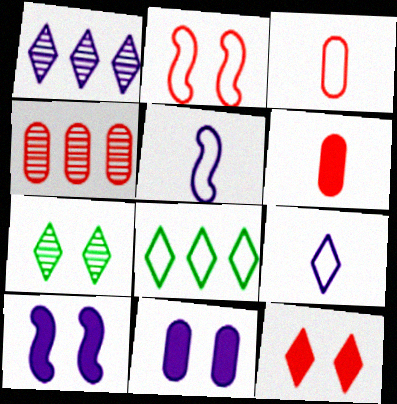[[1, 5, 11], 
[2, 7, 11]]